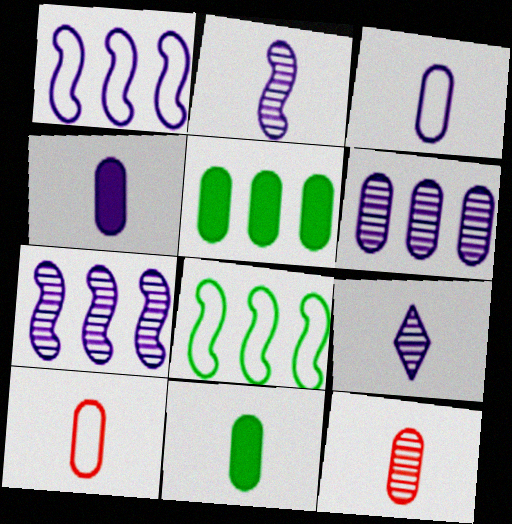[[3, 11, 12]]